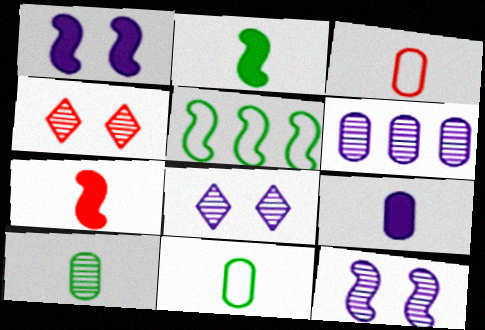[[3, 9, 10], 
[4, 5, 9], 
[5, 7, 12]]